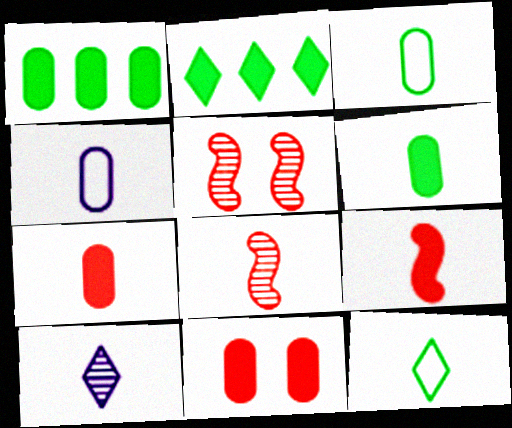[[2, 4, 5], 
[3, 9, 10]]